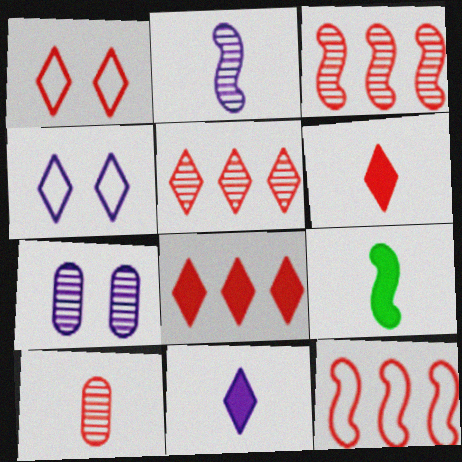[[1, 5, 6]]